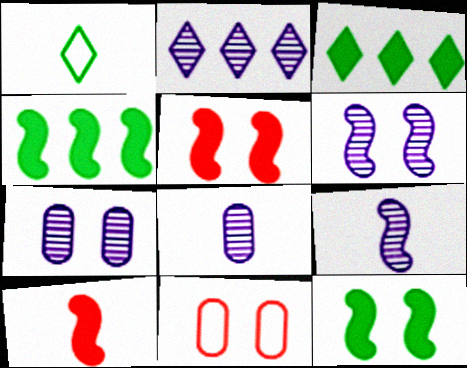[[1, 8, 10], 
[2, 6, 8], 
[2, 7, 9], 
[3, 9, 11]]